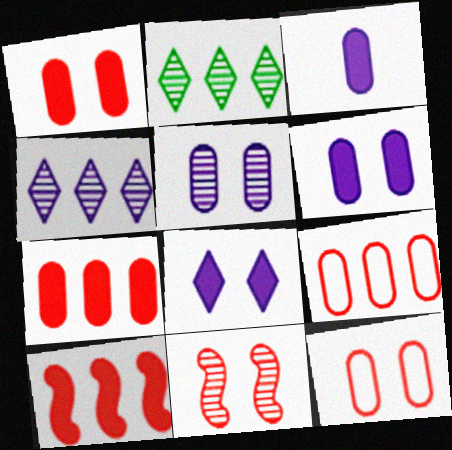[]